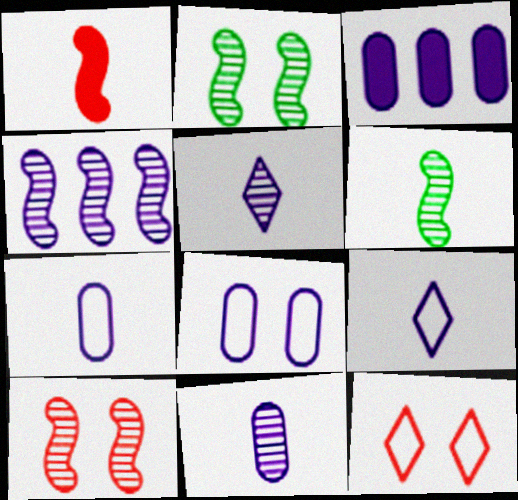[[3, 6, 12], 
[3, 8, 11], 
[4, 6, 10]]